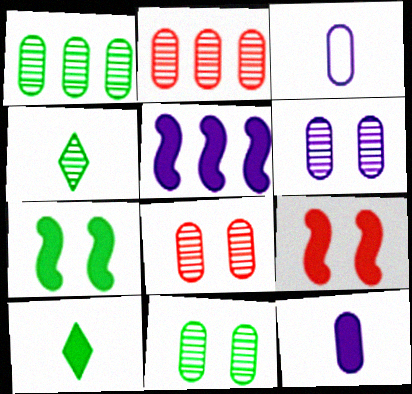[[6, 8, 11]]